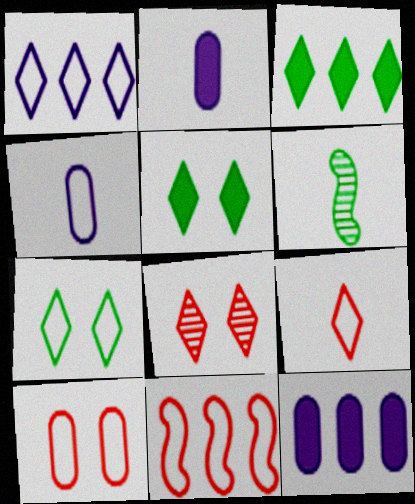[[1, 7, 9], 
[2, 6, 9], 
[4, 7, 11], 
[9, 10, 11]]